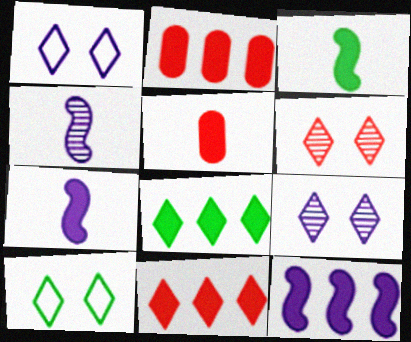[[2, 4, 10], 
[2, 8, 12]]